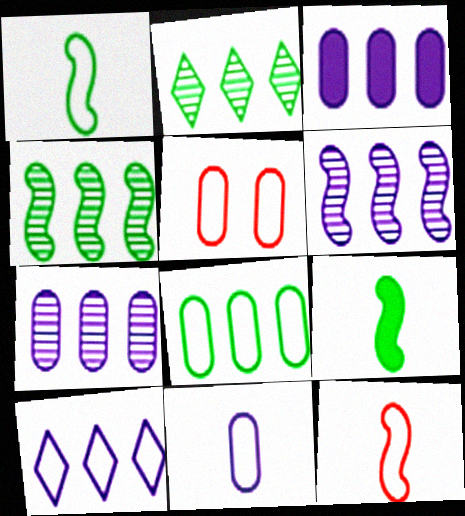[[1, 5, 10], 
[3, 6, 10], 
[5, 8, 11]]